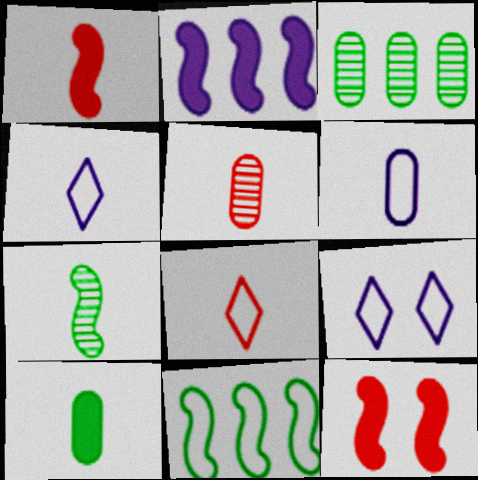[[1, 3, 9], 
[1, 5, 8], 
[3, 4, 12], 
[5, 6, 10]]